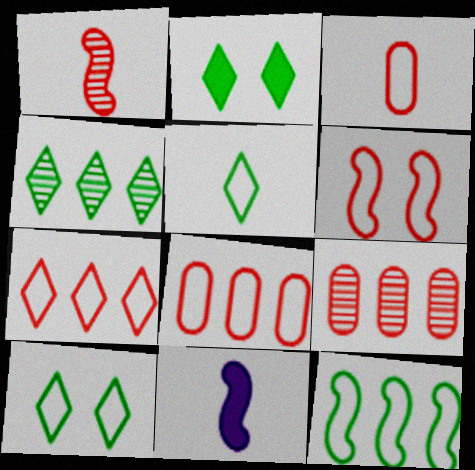[[2, 4, 5], 
[3, 6, 7], 
[9, 10, 11]]